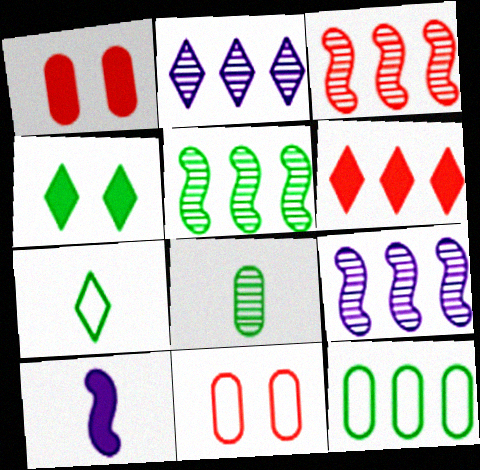[[1, 7, 9], 
[3, 5, 9], 
[6, 9, 12]]